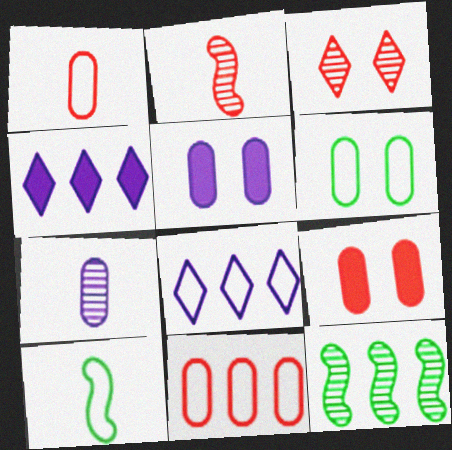[[2, 4, 6], 
[3, 7, 12], 
[4, 11, 12]]